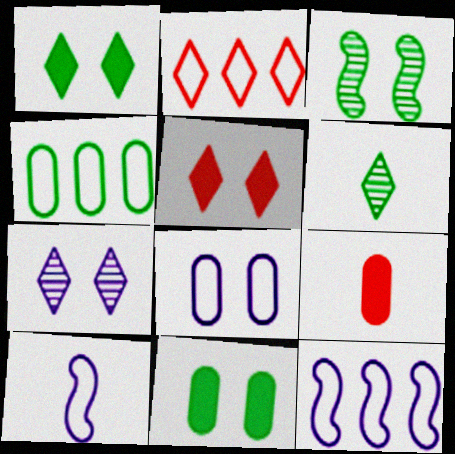[[2, 4, 12], 
[3, 5, 8], 
[6, 9, 10]]